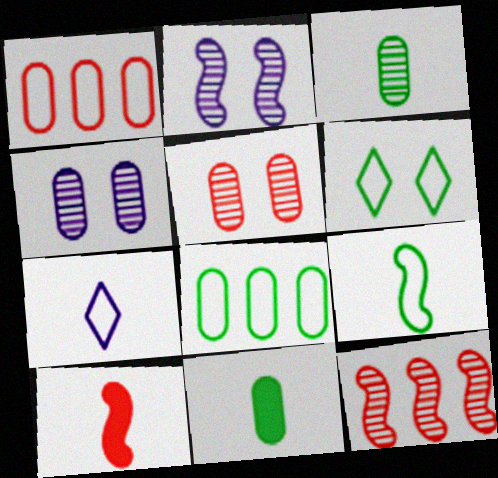[[1, 4, 11], 
[3, 7, 10], 
[6, 8, 9]]